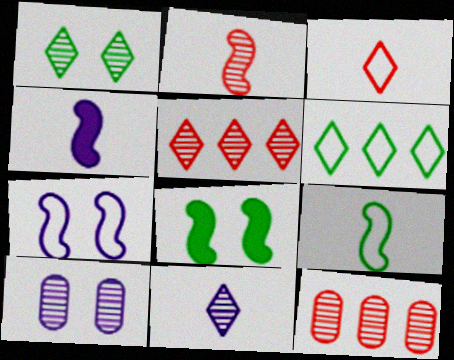[[1, 5, 11], 
[2, 4, 9]]